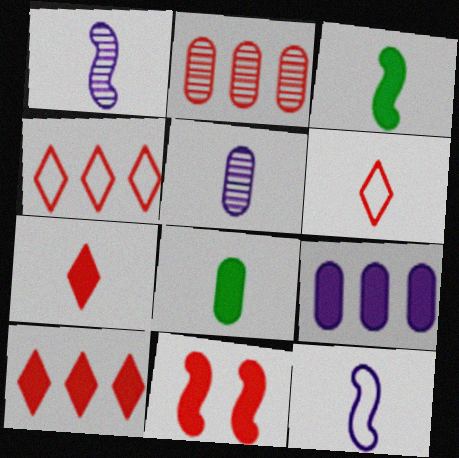[[1, 6, 8], 
[2, 6, 11], 
[3, 5, 6]]